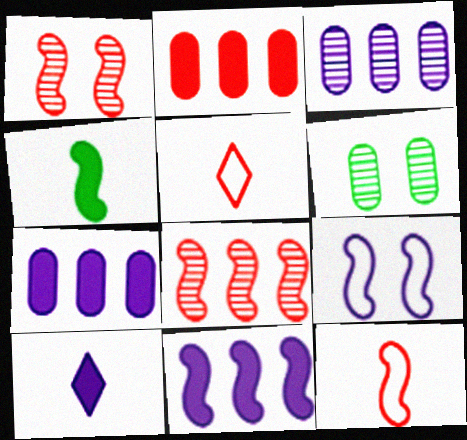[[1, 2, 5], 
[3, 9, 10], 
[4, 8, 9], 
[5, 6, 11]]